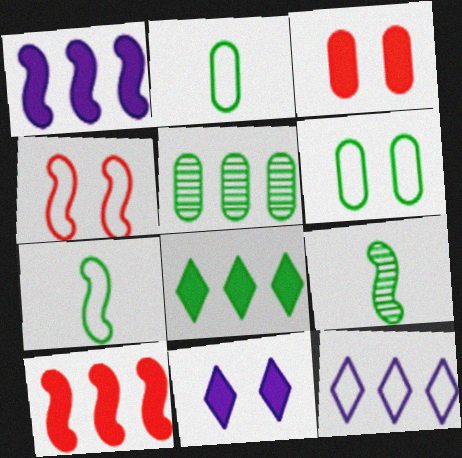[[1, 4, 9], 
[2, 4, 12], 
[3, 9, 12], 
[5, 10, 12], 
[6, 8, 9]]